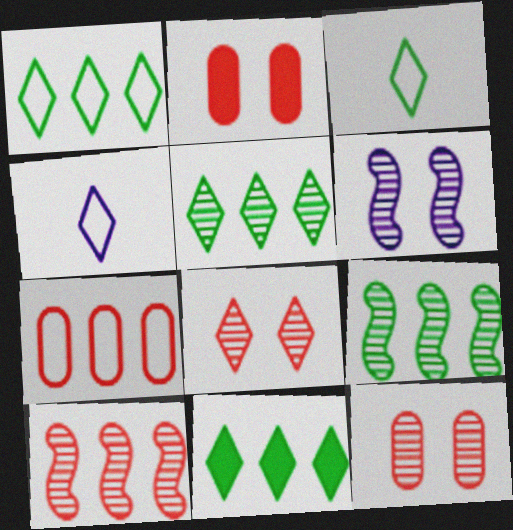[[1, 5, 11], 
[2, 4, 9], 
[4, 8, 11]]